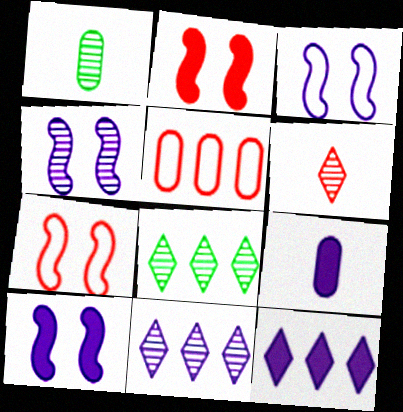[[1, 7, 12], 
[2, 5, 6], 
[3, 4, 10], 
[3, 9, 11], 
[7, 8, 9], 
[9, 10, 12]]